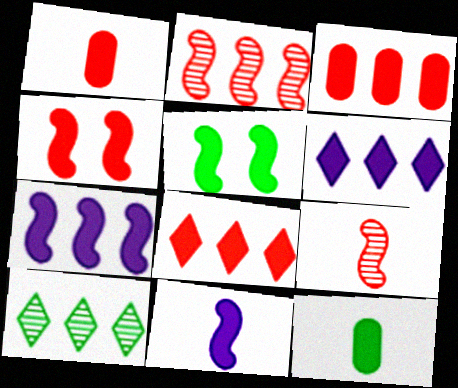[[1, 4, 8], 
[1, 5, 6], 
[4, 6, 12]]